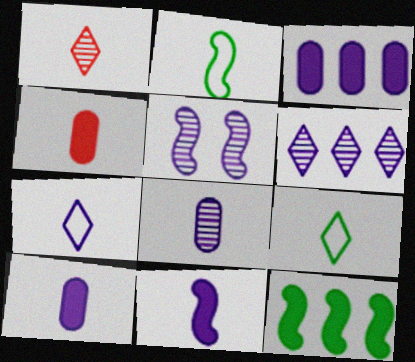[[1, 2, 10], 
[3, 5, 7], 
[5, 6, 8], 
[7, 8, 11]]